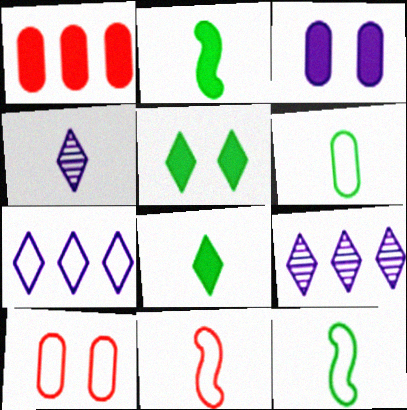[[2, 9, 10], 
[7, 10, 12]]